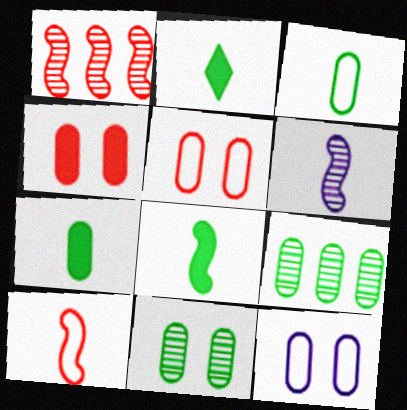[[1, 2, 12], 
[2, 7, 8], 
[4, 11, 12], 
[6, 8, 10]]